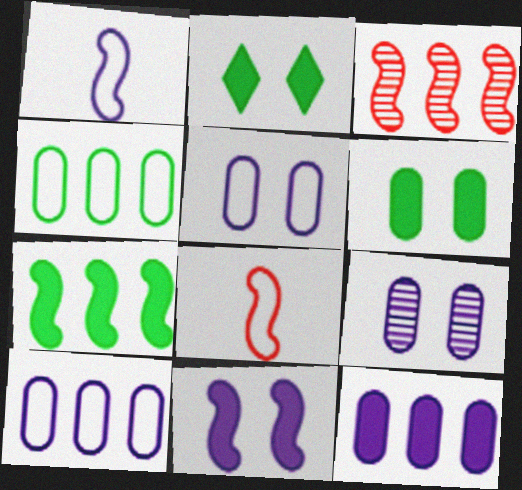[]